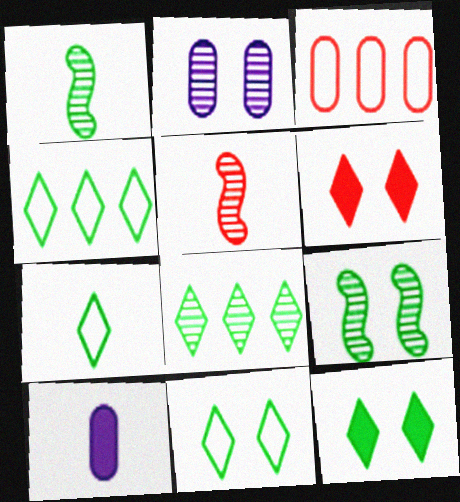[[2, 5, 8], 
[3, 5, 6], 
[4, 7, 11], 
[5, 7, 10], 
[7, 8, 12]]